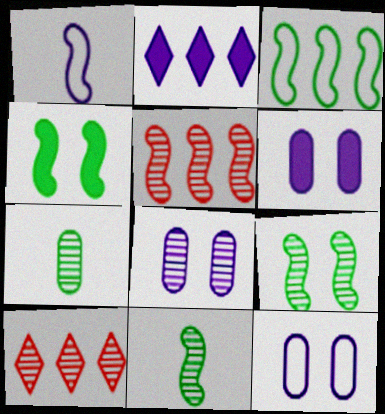[[1, 2, 8], 
[1, 4, 5], 
[3, 4, 11], 
[6, 8, 12], 
[8, 10, 11]]